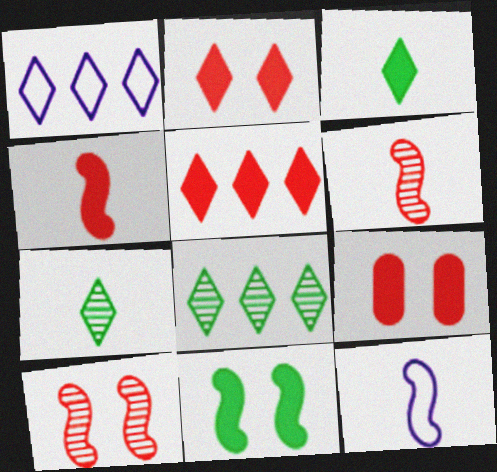[[1, 2, 7], 
[1, 5, 8], 
[4, 5, 9], 
[8, 9, 12]]